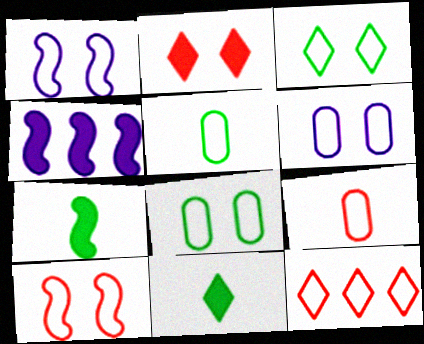[[1, 5, 12], 
[3, 6, 10], 
[9, 10, 12]]